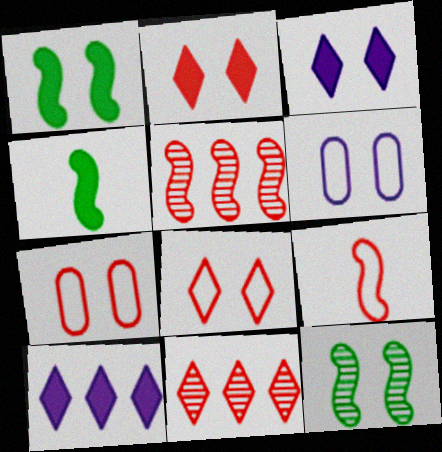[[2, 6, 12], 
[3, 7, 12], 
[4, 6, 11]]